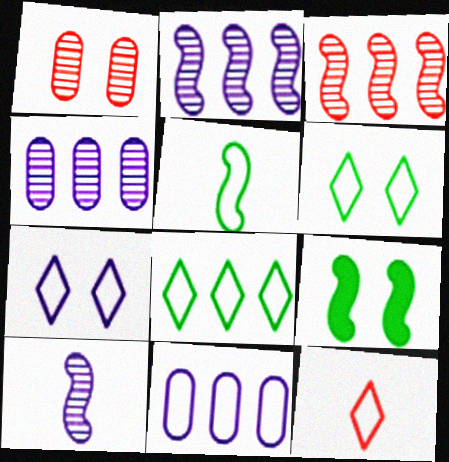[[1, 7, 9], 
[4, 9, 12], 
[7, 8, 12]]